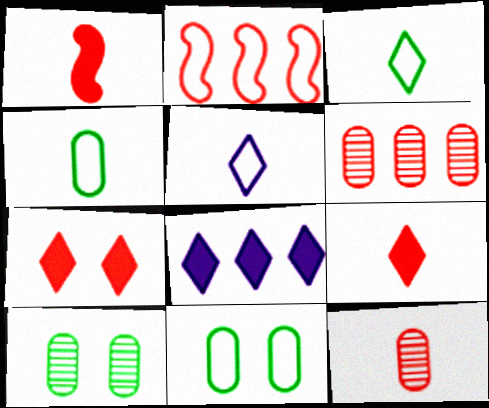[[2, 5, 11], 
[2, 7, 12]]